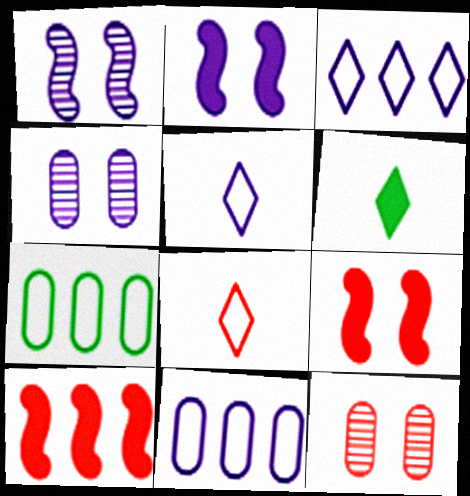[[8, 10, 12]]